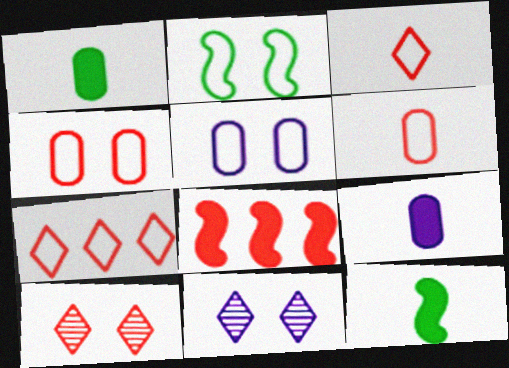[[6, 8, 10]]